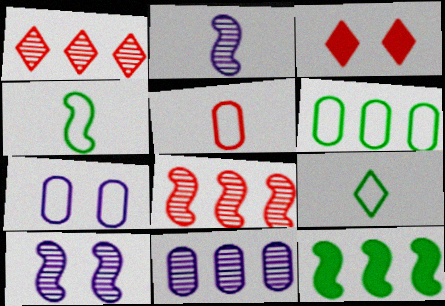[[2, 3, 6], 
[3, 4, 11], 
[3, 5, 8], 
[5, 6, 7]]